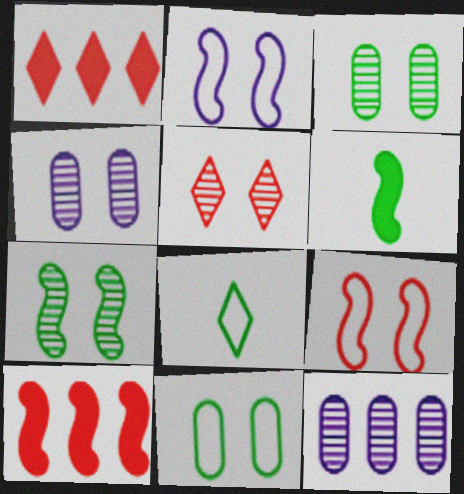[[4, 5, 7], 
[4, 8, 10]]